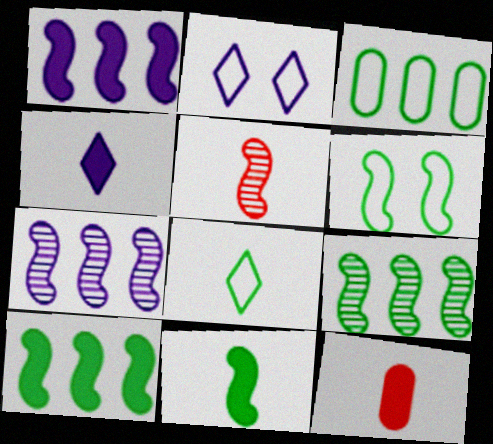[[1, 5, 6], 
[2, 9, 12], 
[3, 6, 8], 
[4, 11, 12], 
[6, 9, 11]]